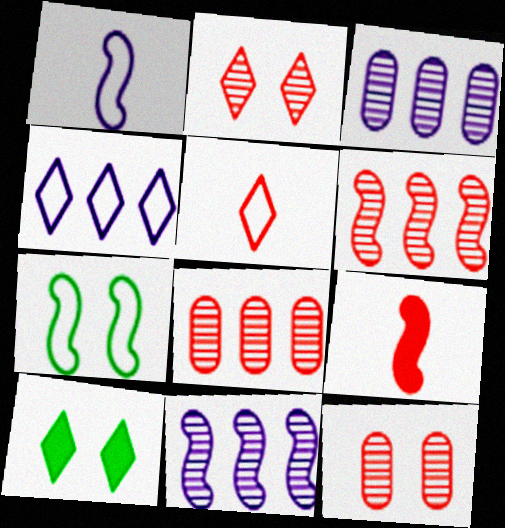[[1, 8, 10], 
[7, 9, 11]]